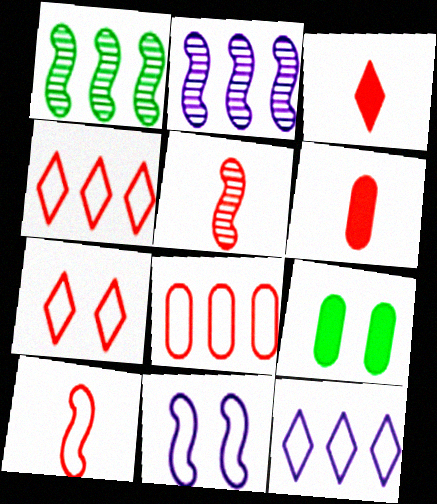[[5, 9, 12], 
[7, 8, 10]]